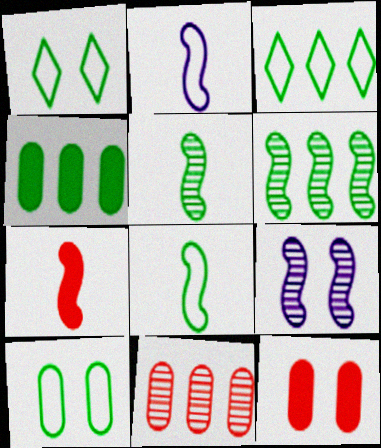[[1, 4, 5], 
[1, 9, 12], 
[2, 5, 7], 
[3, 4, 6], 
[3, 8, 10]]